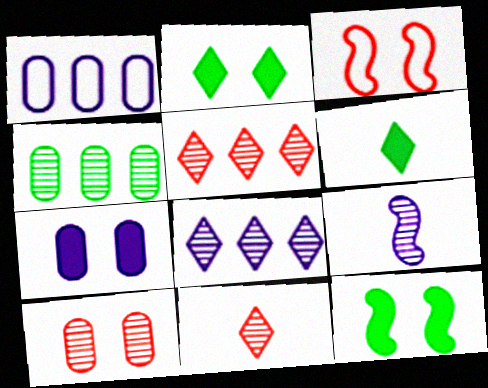[[1, 11, 12]]